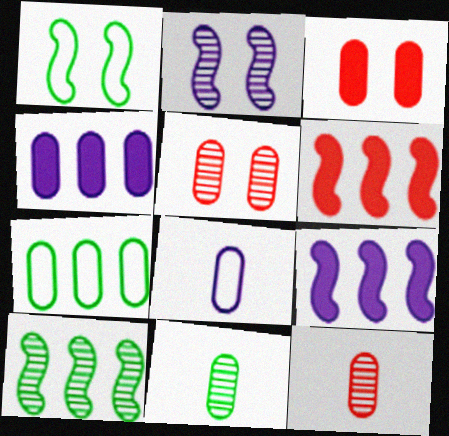[]